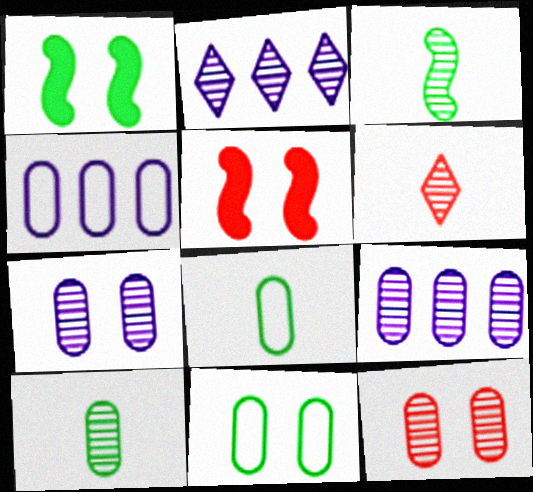[[1, 4, 6], 
[2, 3, 12], 
[2, 5, 8], 
[9, 10, 12]]